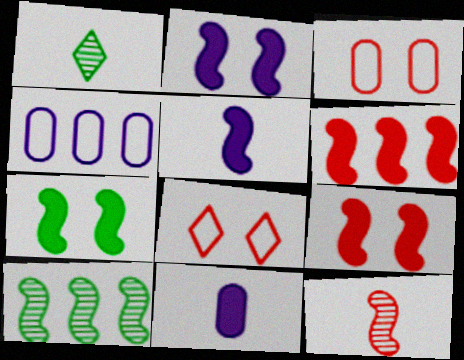[[1, 4, 9], 
[2, 7, 9], 
[5, 6, 7], 
[8, 10, 11]]